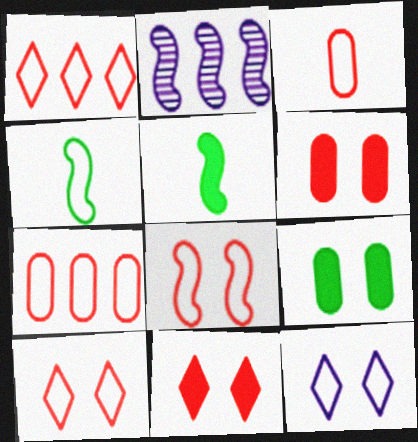[[1, 3, 8], 
[2, 5, 8], 
[4, 7, 12]]